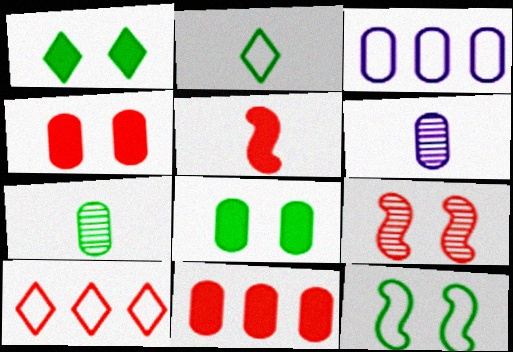[[2, 5, 6], 
[3, 4, 7]]